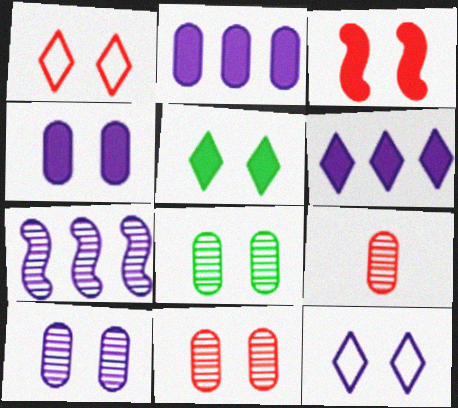[[1, 3, 11], 
[3, 4, 5], 
[3, 8, 12], 
[8, 10, 11]]